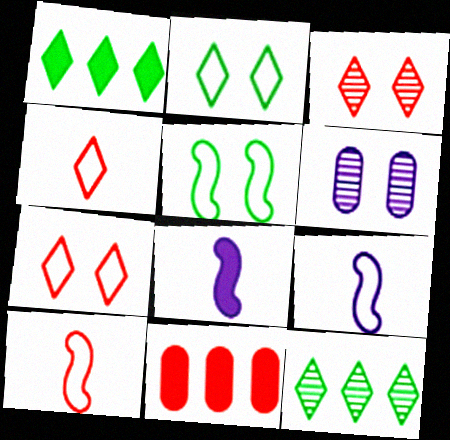[[1, 6, 10], 
[3, 10, 11]]